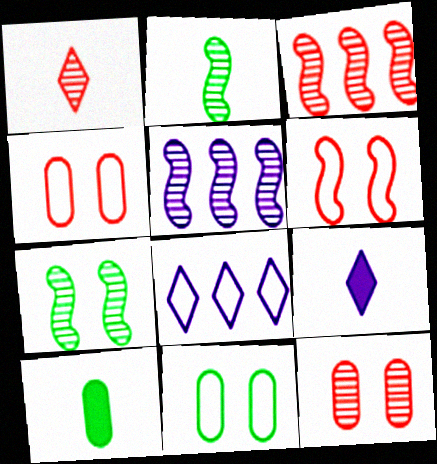[[1, 3, 12], 
[3, 9, 11]]